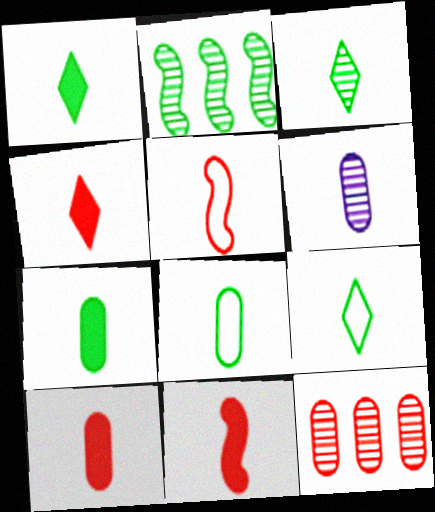[[1, 3, 9], 
[1, 5, 6], 
[4, 10, 11], 
[6, 8, 10], 
[6, 9, 11]]